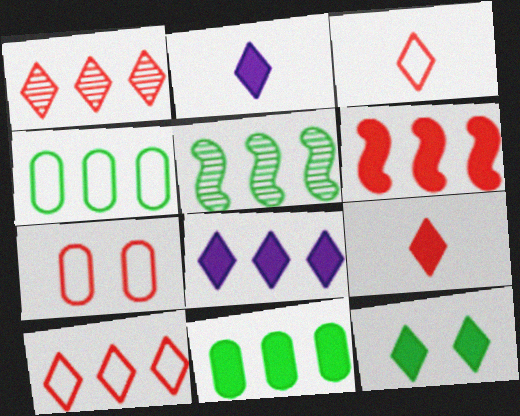[[2, 5, 7], 
[6, 8, 11], 
[8, 9, 12]]